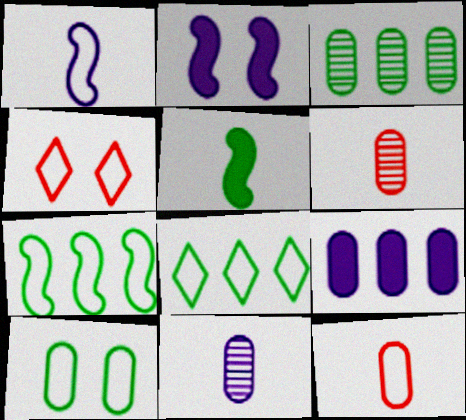[[2, 6, 8], 
[6, 9, 10]]